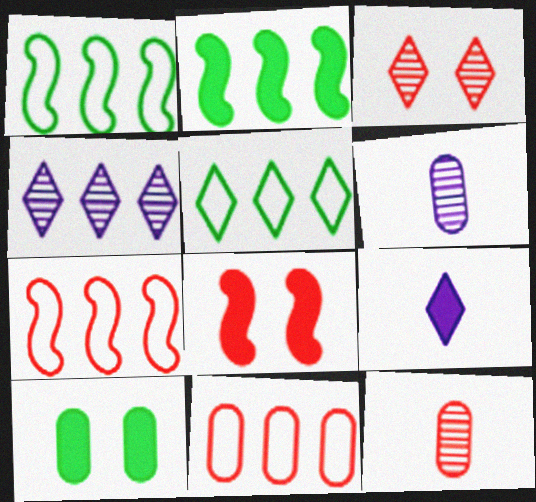[[2, 4, 11], 
[3, 5, 9], 
[5, 6, 8], 
[6, 10, 11]]